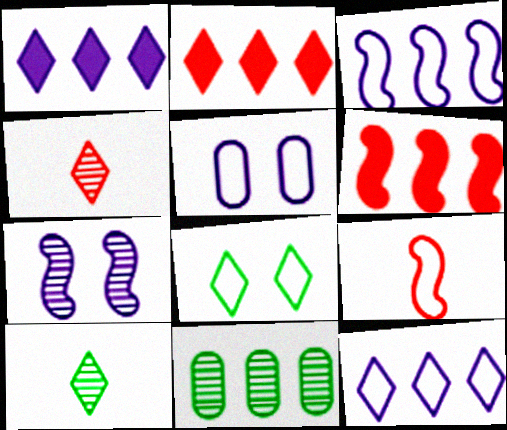[[1, 4, 8], 
[2, 3, 11], 
[4, 7, 11], 
[5, 6, 10], 
[6, 11, 12]]